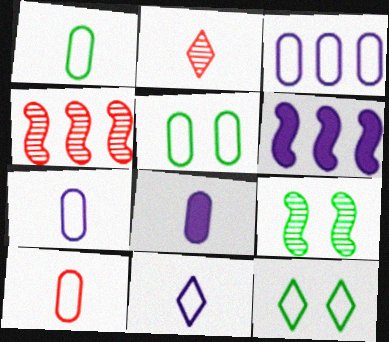[[1, 7, 10], 
[2, 5, 6], 
[3, 5, 10], 
[4, 8, 12]]